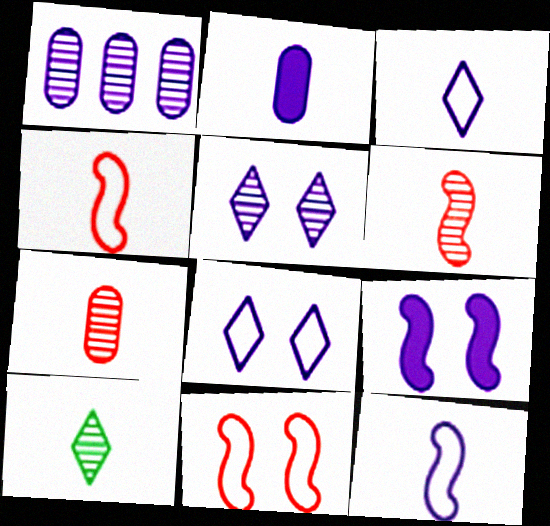[[1, 3, 9], 
[2, 4, 10]]